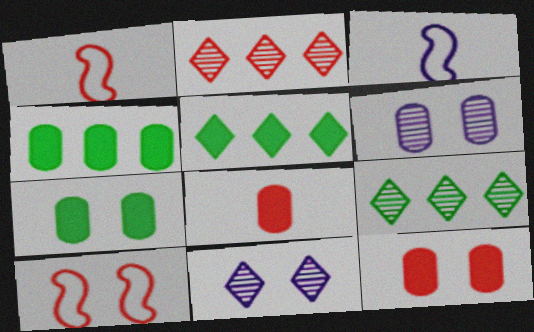[[1, 2, 12], 
[1, 4, 11], 
[1, 5, 6], 
[2, 3, 7], 
[2, 8, 10], 
[3, 9, 12], 
[7, 10, 11]]